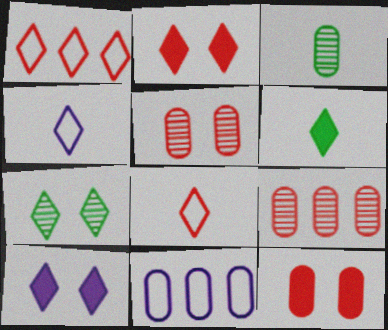[[3, 11, 12]]